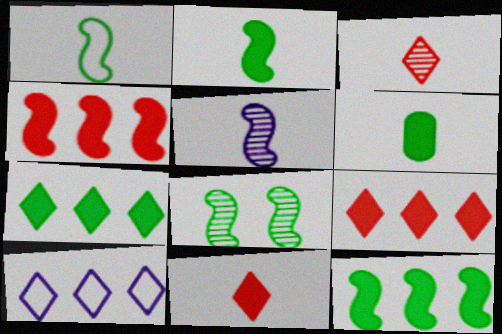[[1, 8, 12]]